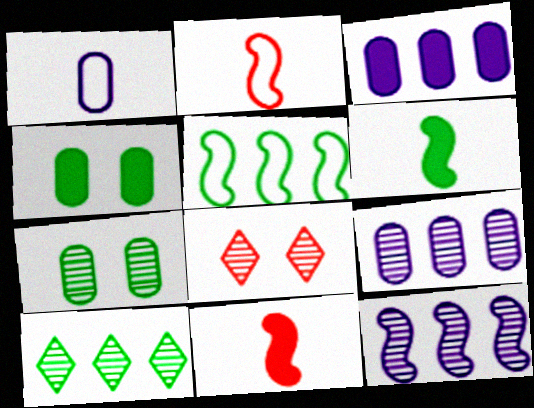[]